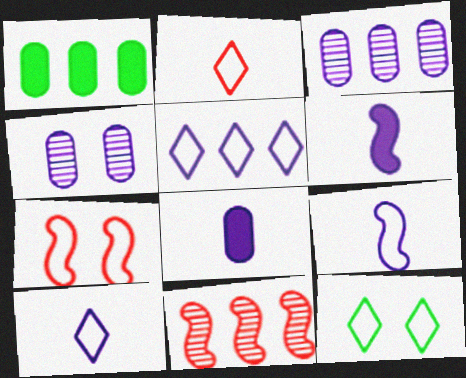[[1, 5, 11], 
[2, 5, 12], 
[4, 5, 6], 
[8, 11, 12]]